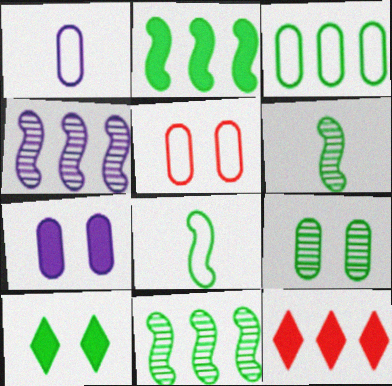[[1, 3, 5], 
[3, 4, 12], 
[3, 6, 10], 
[5, 7, 9]]